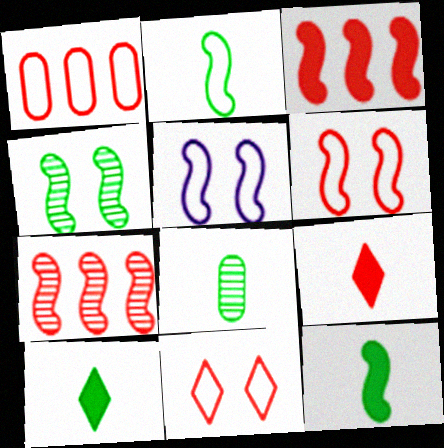[[2, 8, 10], 
[5, 7, 12]]